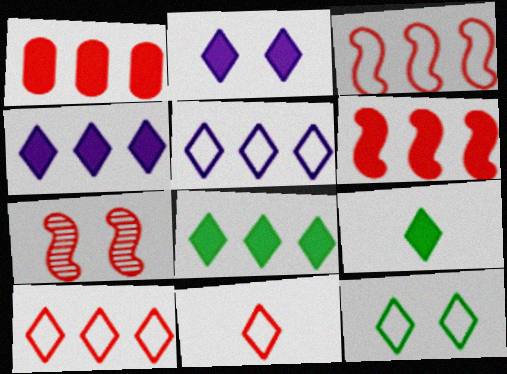[[1, 7, 11], 
[5, 11, 12]]